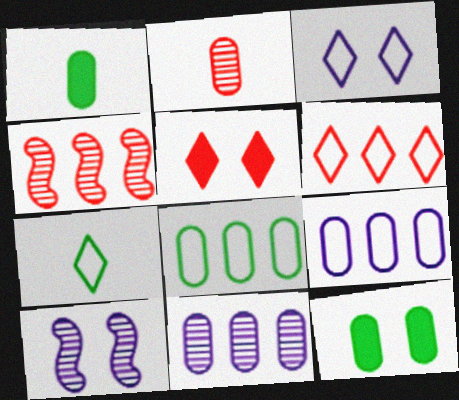[[1, 3, 4], 
[1, 6, 10], 
[2, 9, 12], 
[3, 6, 7]]